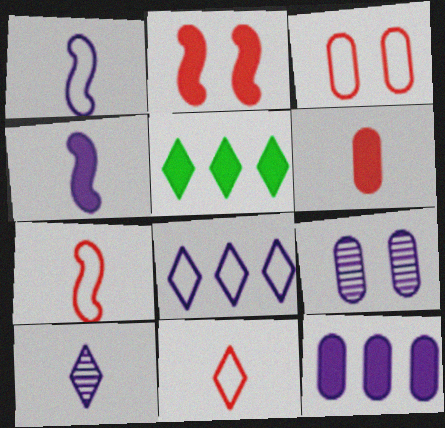[[4, 8, 9], 
[5, 7, 9]]